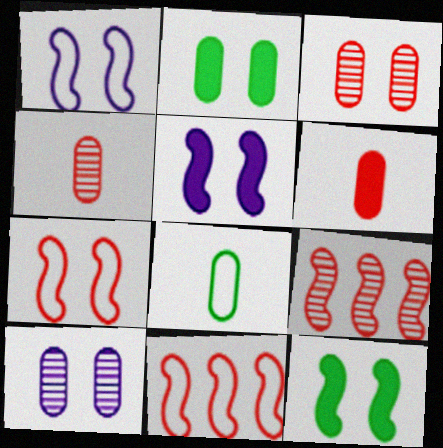[]